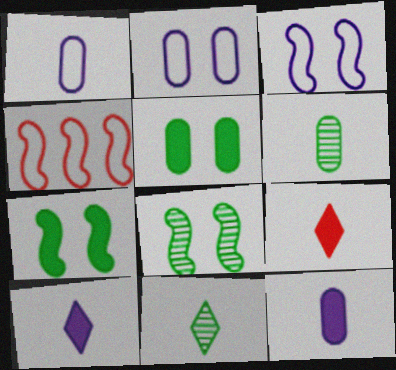[]